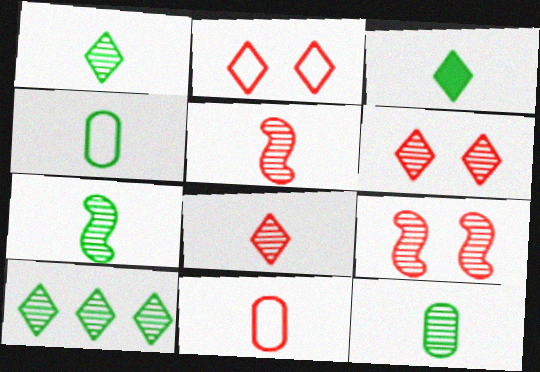[[1, 7, 12], 
[3, 4, 7]]